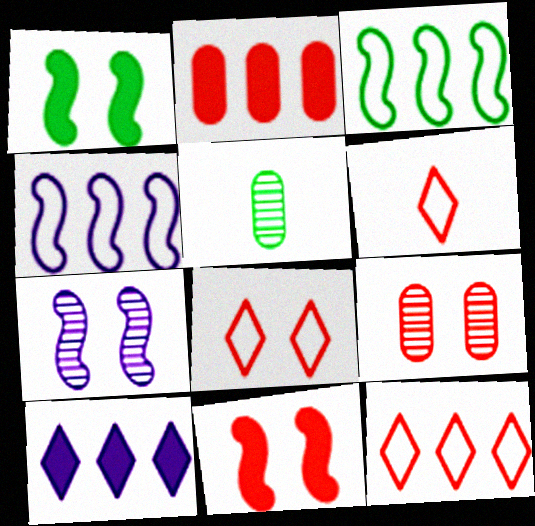[[6, 8, 12], 
[8, 9, 11]]